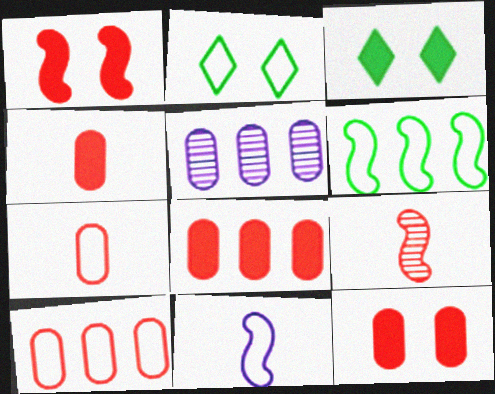[[2, 10, 11], 
[4, 8, 12]]